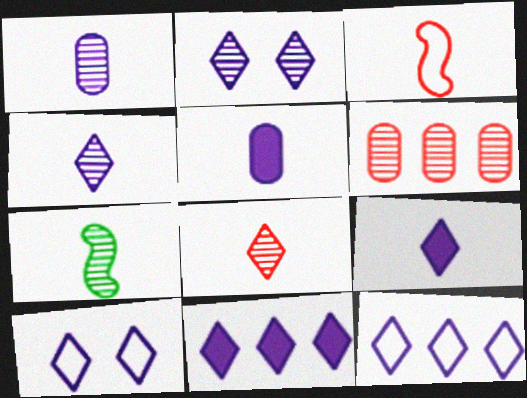[[1, 7, 8], 
[2, 6, 7], 
[2, 9, 12], 
[4, 10, 11]]